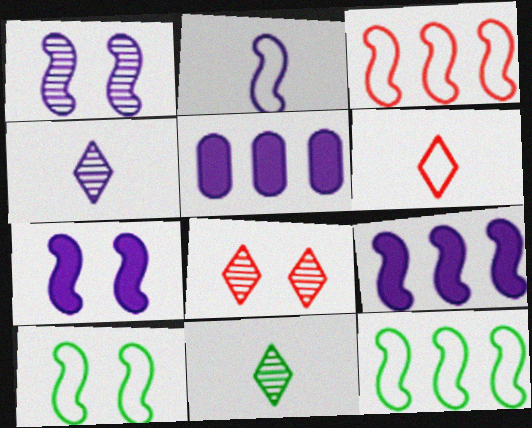[[1, 2, 9], 
[2, 3, 10]]